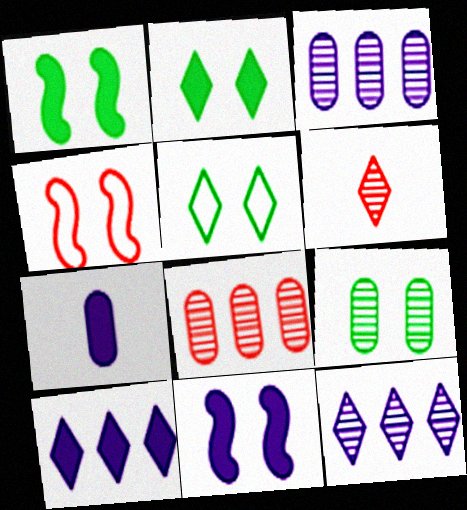[[1, 5, 9], 
[5, 6, 10], 
[7, 10, 11]]